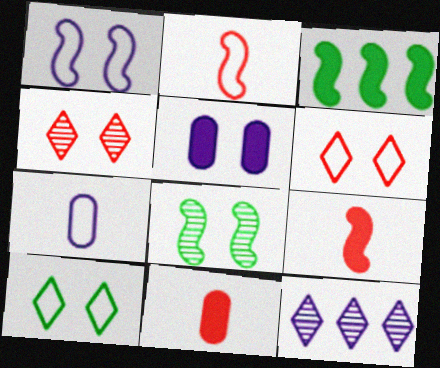[[3, 4, 7], 
[5, 6, 8]]